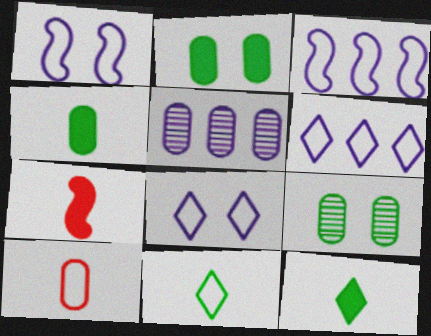[[2, 5, 10], 
[6, 7, 9]]